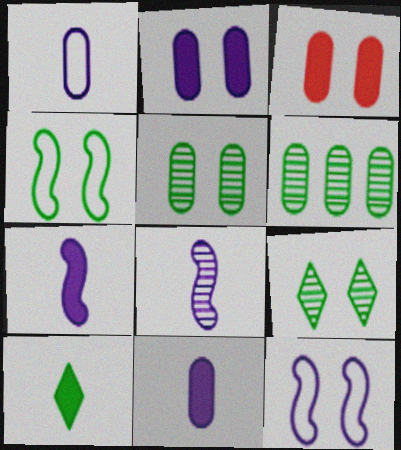[[1, 3, 6], 
[3, 9, 12], 
[4, 6, 10]]